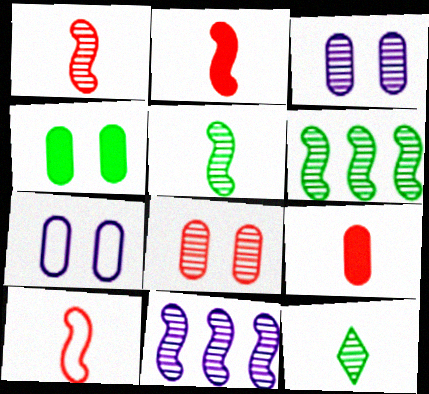[[1, 2, 10], 
[4, 7, 8], 
[8, 11, 12]]